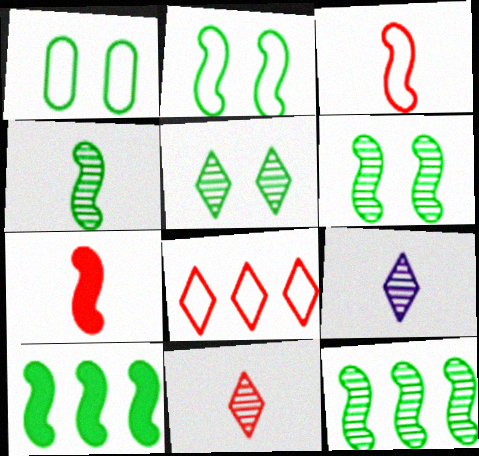[[2, 4, 10], 
[4, 6, 12]]